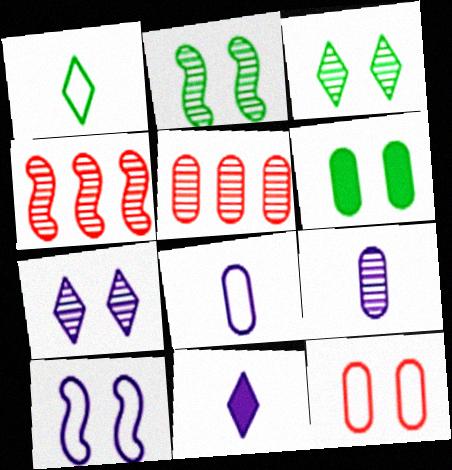[[3, 4, 9], 
[5, 6, 8]]